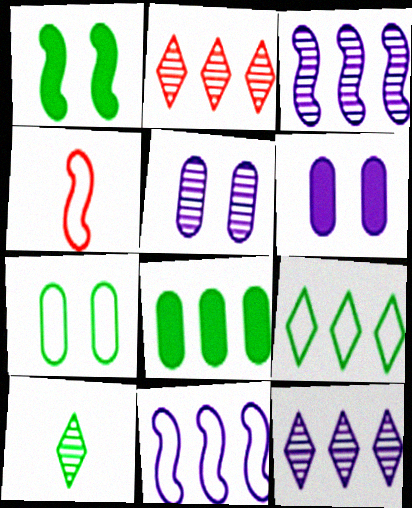[[1, 3, 4], 
[2, 8, 11]]